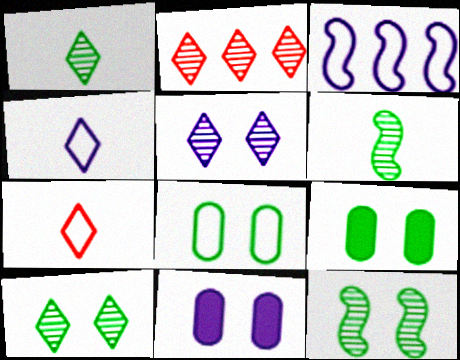[[1, 2, 5], 
[3, 7, 8]]